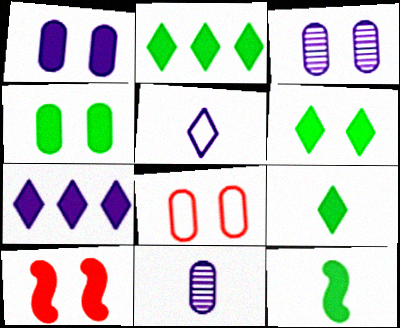[[1, 6, 10], 
[2, 4, 12], 
[2, 6, 9], 
[3, 4, 8]]